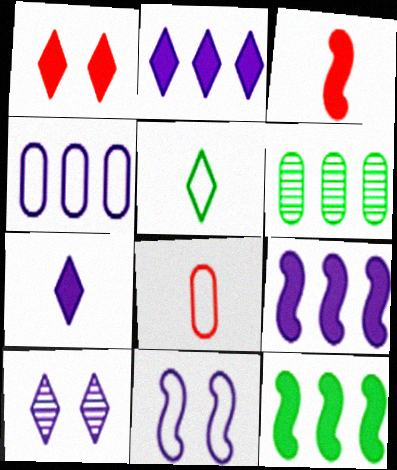[[8, 10, 12]]